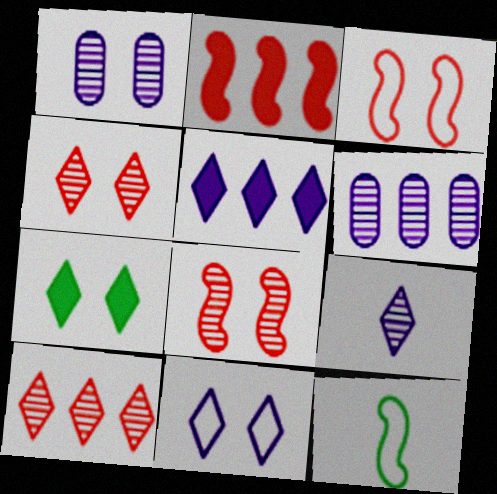[[1, 3, 7], 
[4, 7, 11], 
[5, 9, 11]]